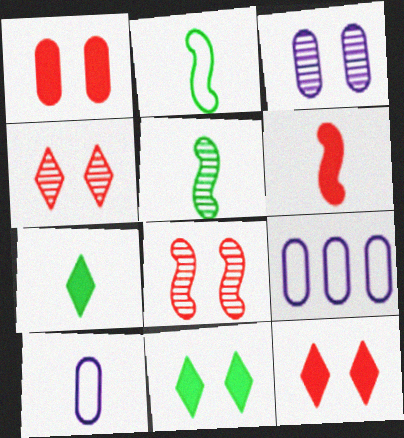[[5, 9, 12], 
[7, 8, 9]]